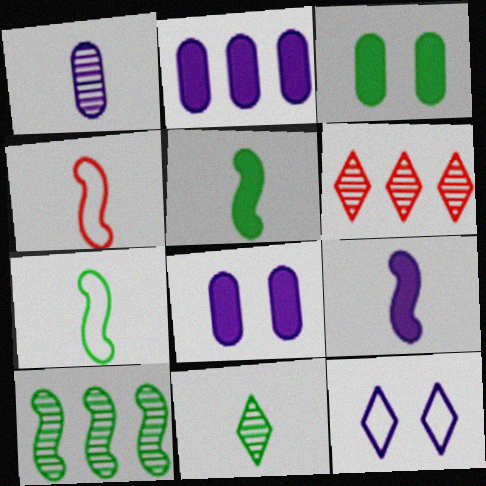[[6, 7, 8]]